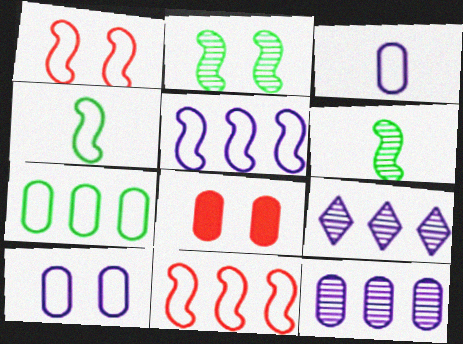[[1, 4, 5], 
[4, 8, 9]]